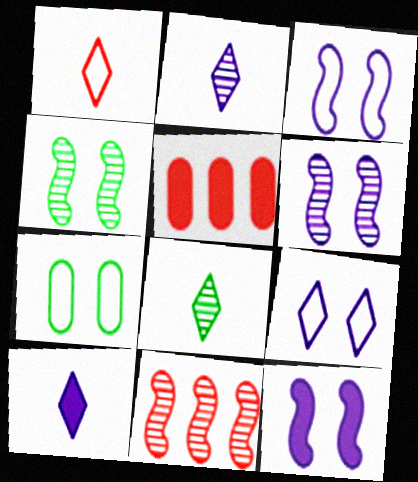[[1, 8, 10], 
[3, 5, 8], 
[3, 6, 12], 
[7, 10, 11]]